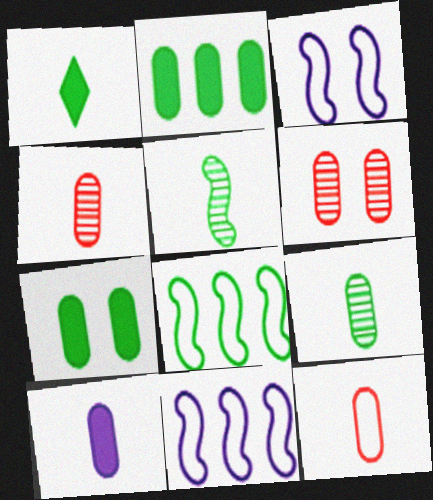[[1, 6, 11], 
[9, 10, 12]]